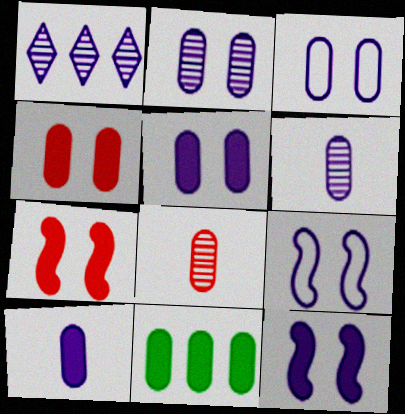[[1, 9, 10], 
[2, 3, 5], 
[3, 8, 11], 
[4, 10, 11]]